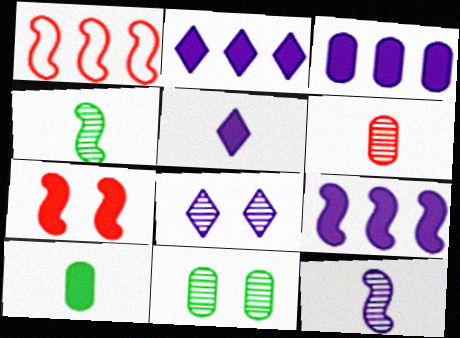[[1, 5, 11], 
[1, 8, 10], 
[2, 3, 9], 
[2, 7, 10]]